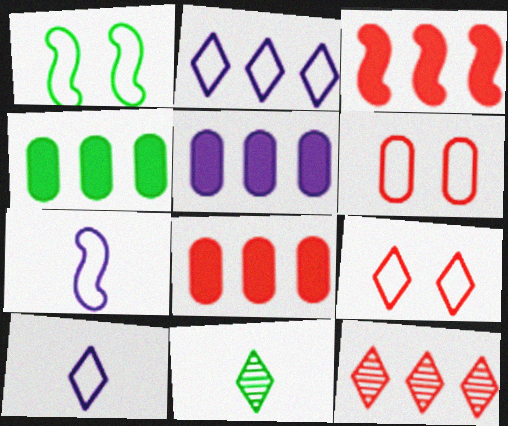[[1, 4, 11], 
[4, 5, 8]]